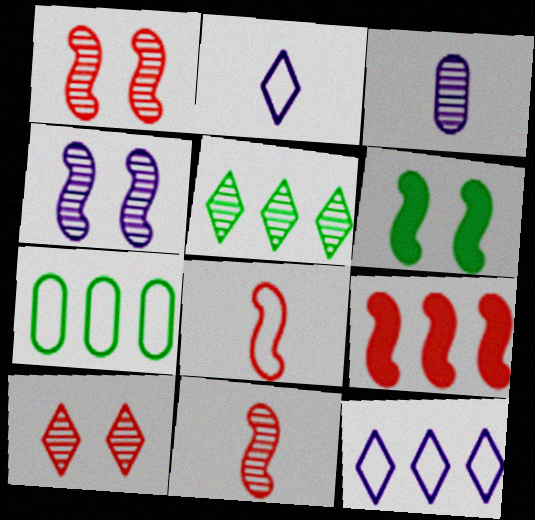[[1, 3, 5], 
[1, 8, 9]]